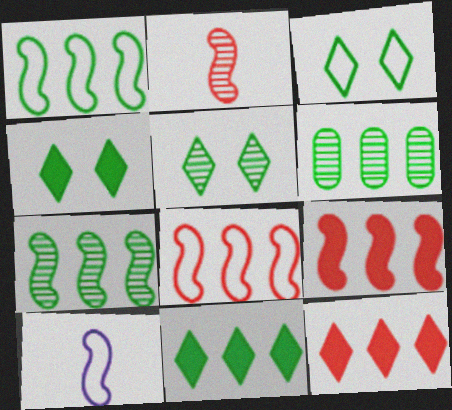[[1, 6, 11], 
[3, 4, 5]]